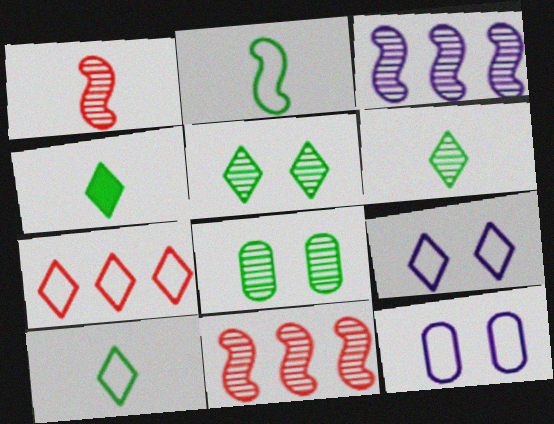[[2, 7, 12], 
[4, 6, 10], 
[4, 11, 12], 
[7, 9, 10]]